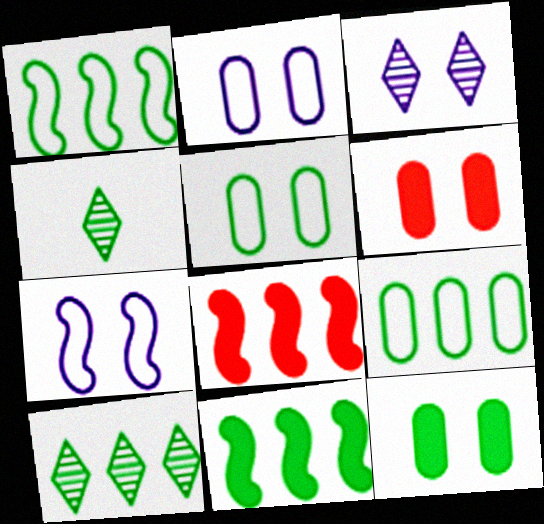[[1, 4, 12], 
[2, 4, 8], 
[4, 5, 11], 
[9, 10, 11]]